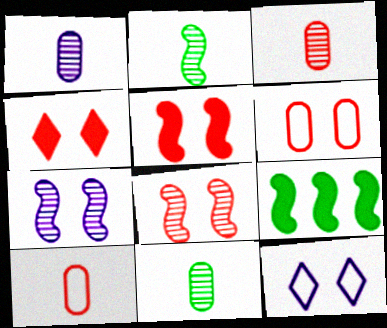[[1, 3, 11], 
[3, 9, 12], 
[4, 6, 8]]